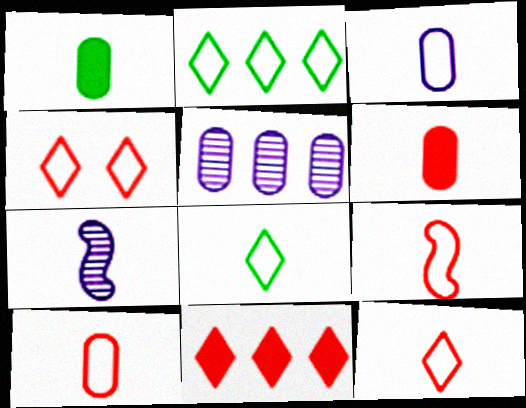[[1, 7, 12], 
[3, 8, 9], 
[6, 7, 8], 
[9, 10, 12]]